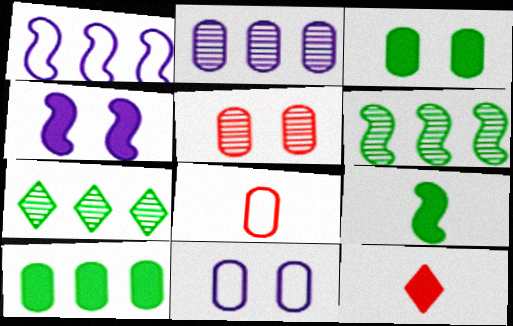[[2, 3, 8], 
[3, 5, 11], 
[4, 7, 8], 
[4, 10, 12], 
[6, 11, 12]]